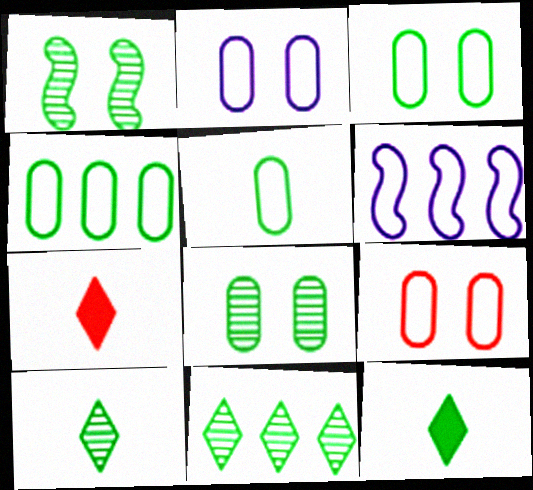[[1, 4, 12], 
[2, 3, 9], 
[3, 4, 5], 
[6, 7, 8]]